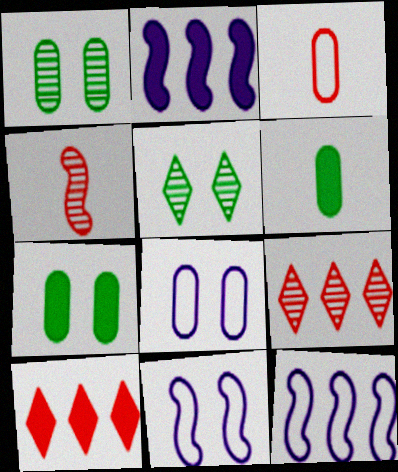[[2, 3, 5], 
[6, 9, 11]]